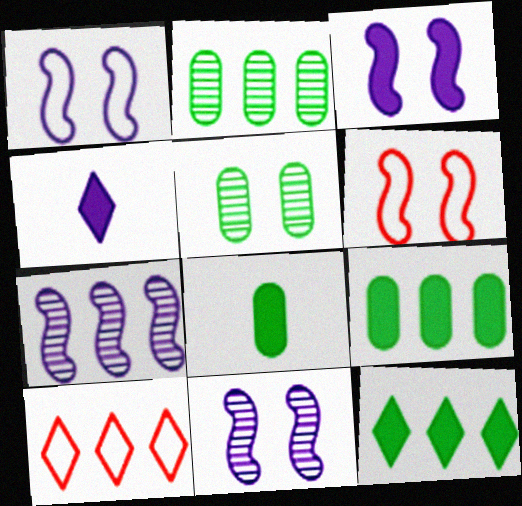[[1, 3, 11], 
[2, 4, 6], 
[7, 9, 10], 
[8, 10, 11]]